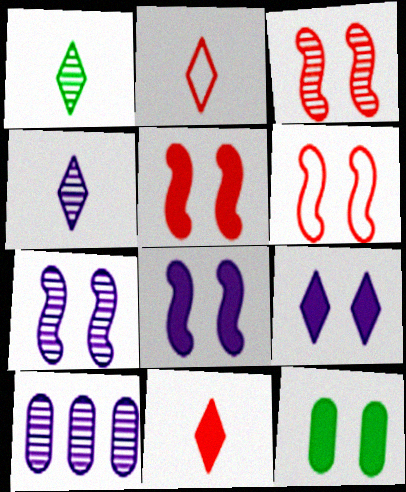[[1, 3, 10], 
[3, 5, 6], 
[4, 7, 10], 
[5, 9, 12]]